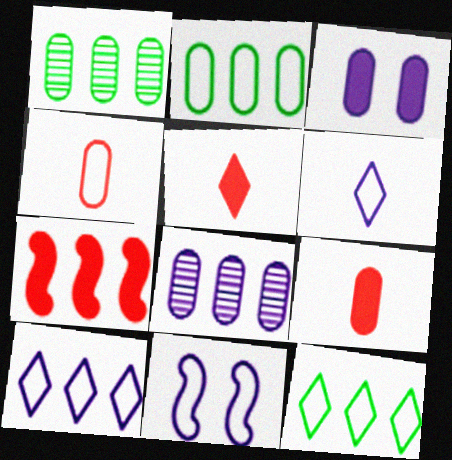[[1, 3, 4], 
[1, 5, 11], 
[1, 7, 10], 
[4, 11, 12], 
[7, 8, 12]]